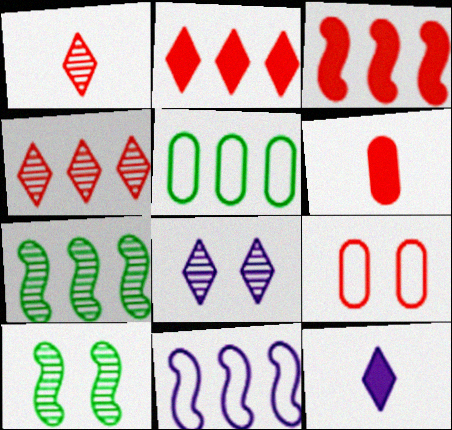[[1, 3, 9], 
[3, 7, 11], 
[7, 9, 12]]